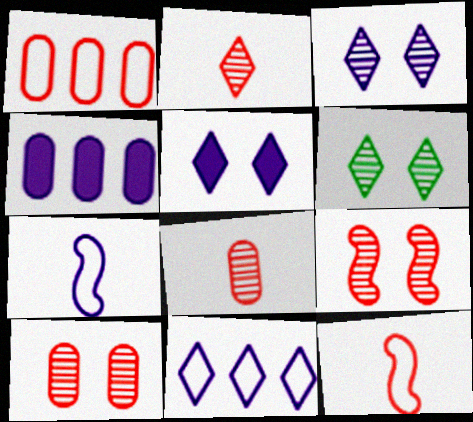[[3, 4, 7], 
[4, 6, 12]]